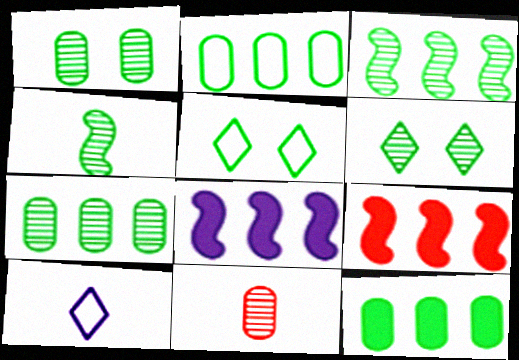[[1, 9, 10], 
[2, 7, 12], 
[4, 5, 12], 
[4, 6, 7], 
[5, 8, 11]]